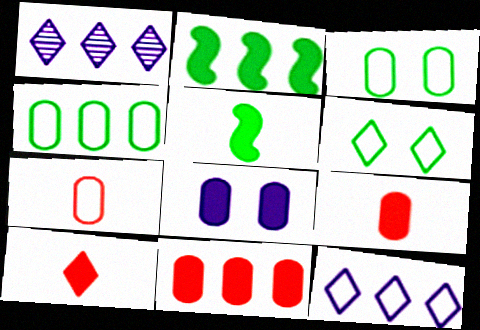[[1, 6, 10], 
[2, 8, 10]]